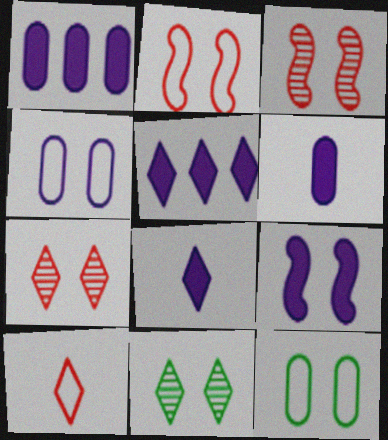[[1, 8, 9], 
[5, 6, 9], 
[5, 10, 11], 
[7, 9, 12]]